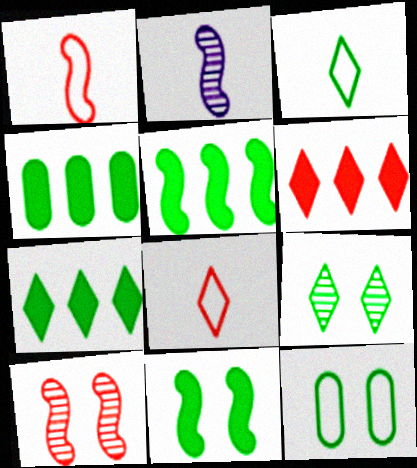[[2, 6, 12], 
[3, 7, 9], 
[4, 5, 7], 
[9, 11, 12]]